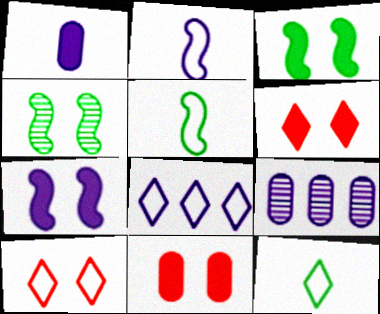[[5, 6, 9], 
[8, 10, 12]]